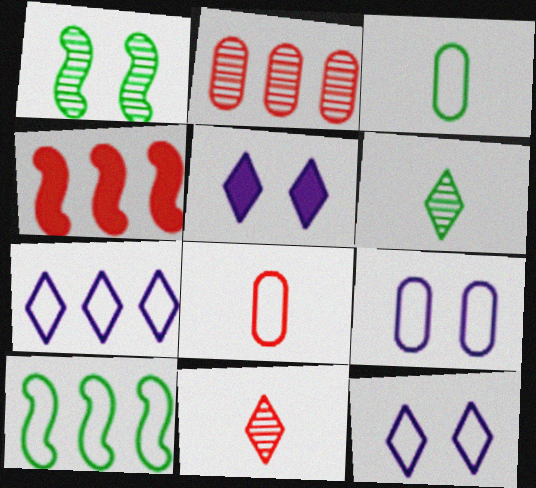[[4, 6, 9], 
[8, 10, 12]]